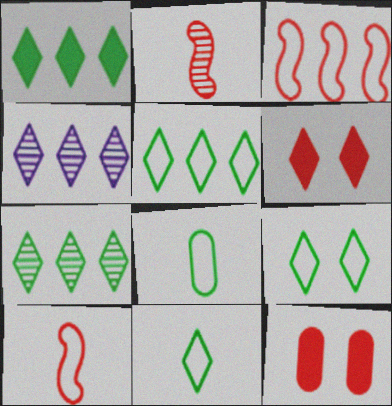[[1, 5, 7], 
[4, 6, 11], 
[5, 9, 11]]